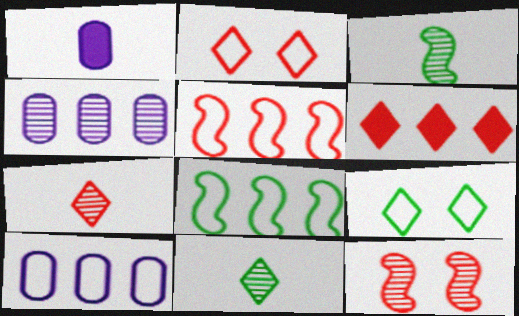[[2, 6, 7], 
[4, 6, 8], 
[4, 11, 12]]